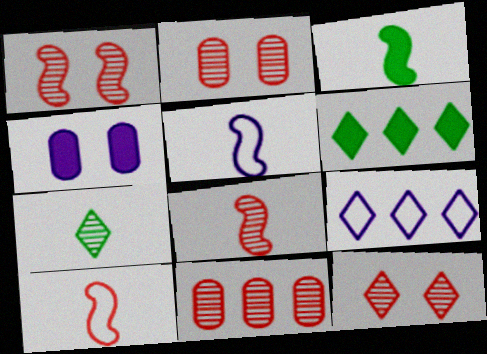[[1, 2, 12], 
[2, 3, 9], 
[2, 5, 6], 
[3, 5, 8], 
[8, 11, 12]]